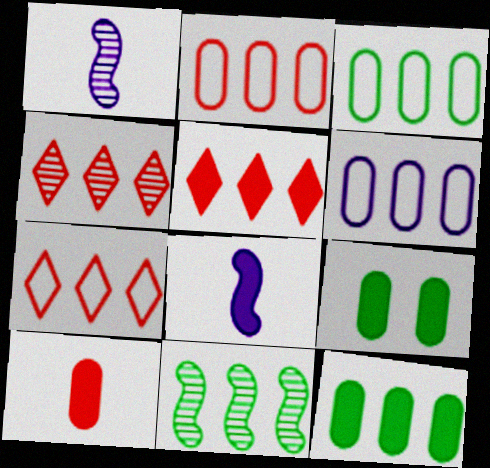[[1, 7, 9], 
[2, 3, 6], 
[4, 5, 7], 
[5, 6, 11], 
[5, 8, 9]]